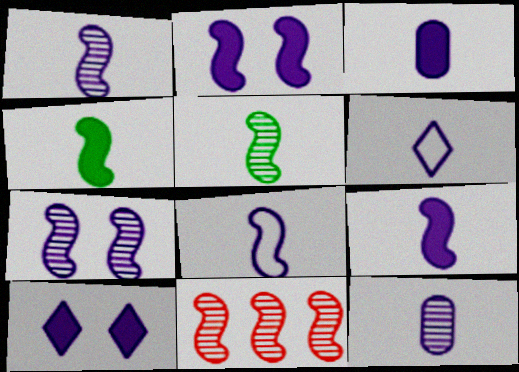[[1, 3, 6], 
[1, 8, 9], 
[5, 7, 11], 
[6, 9, 12]]